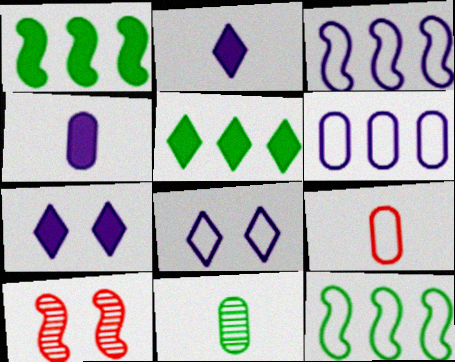[[4, 9, 11], 
[8, 9, 12]]